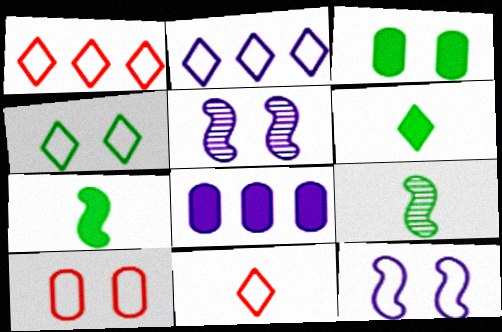[[2, 4, 11], 
[4, 10, 12]]